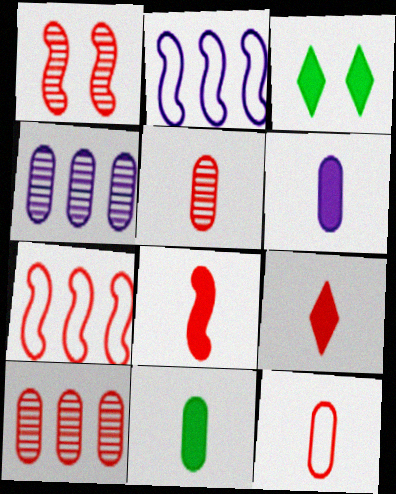[[1, 7, 8], 
[2, 3, 5]]